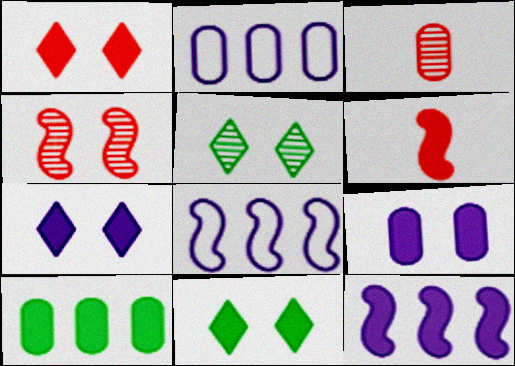[[1, 7, 11], 
[2, 5, 6], 
[3, 8, 11], 
[6, 7, 10]]